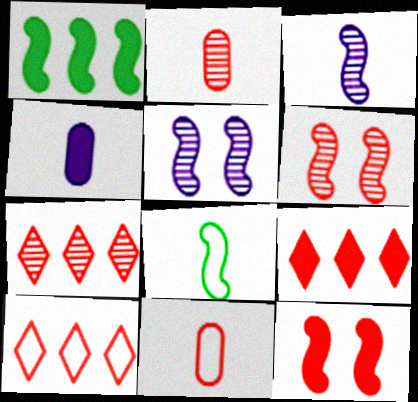[[2, 6, 7], 
[2, 10, 12], 
[6, 9, 11], 
[7, 9, 10], 
[7, 11, 12]]